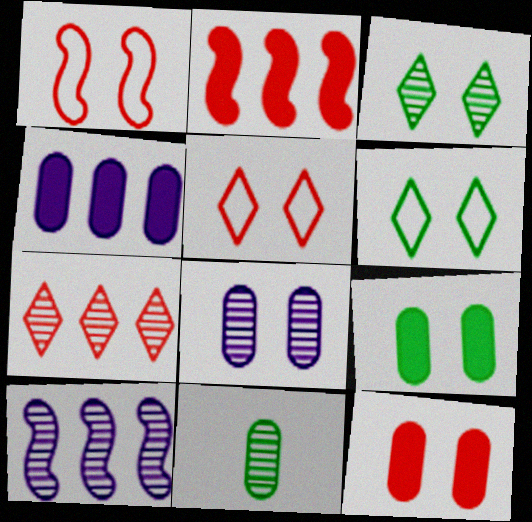[]